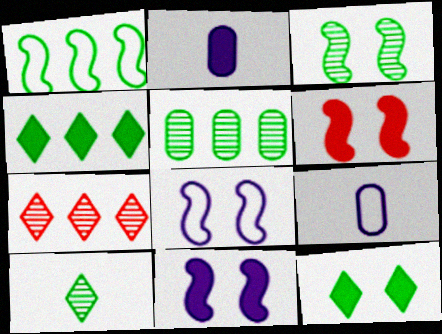[[1, 4, 5], 
[2, 4, 6], 
[3, 5, 10], 
[3, 6, 8]]